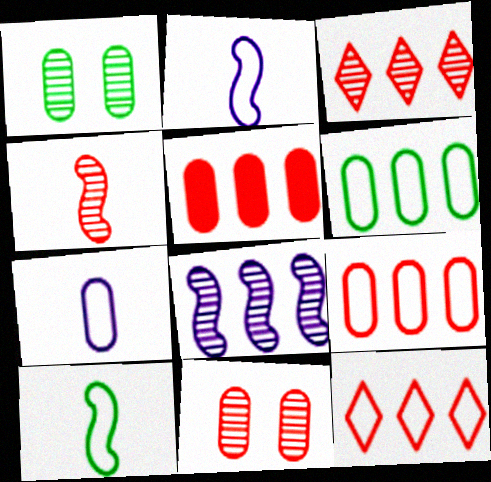[[1, 5, 7], 
[3, 4, 11]]